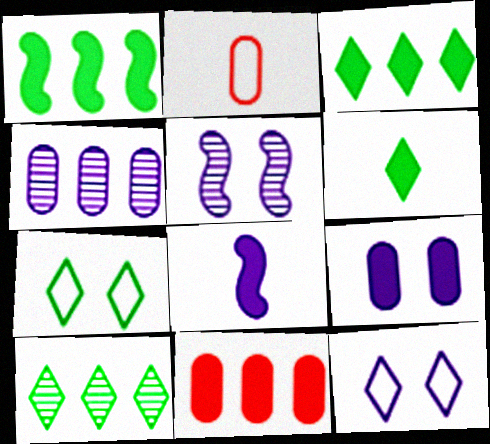[[2, 3, 5], 
[4, 8, 12], 
[5, 9, 12], 
[6, 7, 10]]